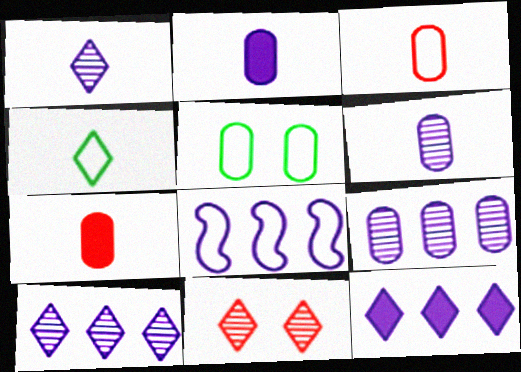[[4, 11, 12], 
[5, 7, 9], 
[8, 9, 12]]